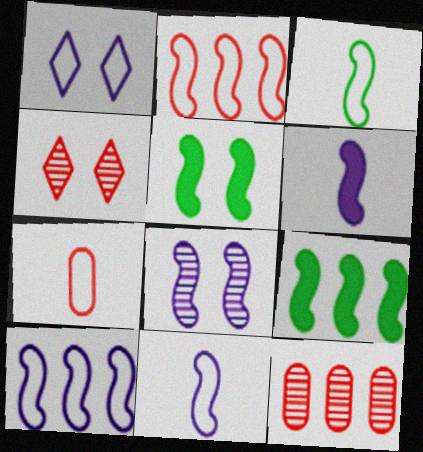[[6, 8, 10]]